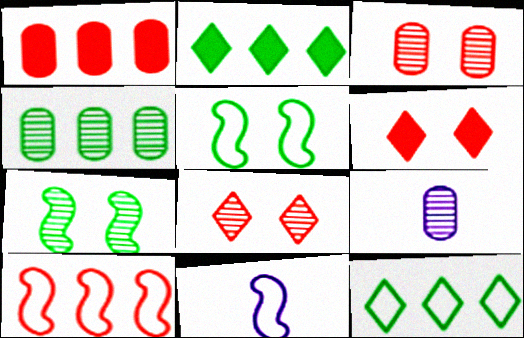[[2, 3, 11], 
[3, 4, 9], 
[4, 6, 11], 
[5, 10, 11]]